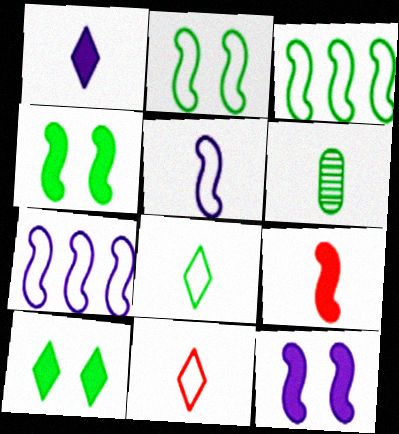[[3, 6, 10]]